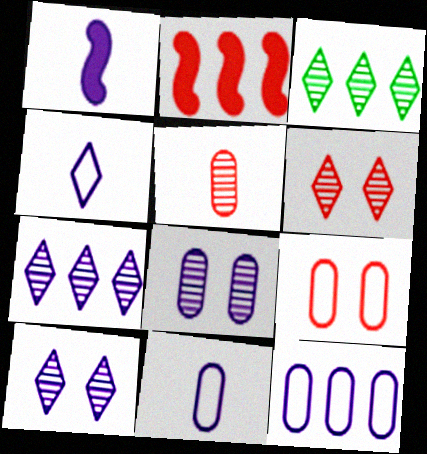[[1, 3, 9], 
[1, 10, 12], 
[2, 3, 12]]